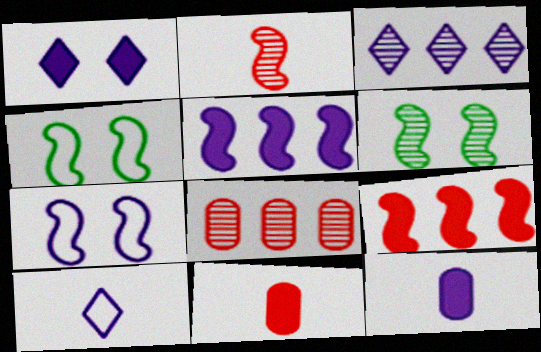[[1, 3, 10], 
[1, 5, 12], 
[2, 4, 5], 
[3, 4, 11], 
[3, 7, 12]]